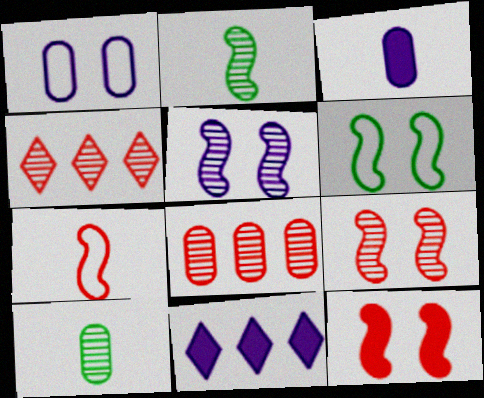[[3, 4, 6], 
[4, 5, 10], 
[5, 6, 12]]